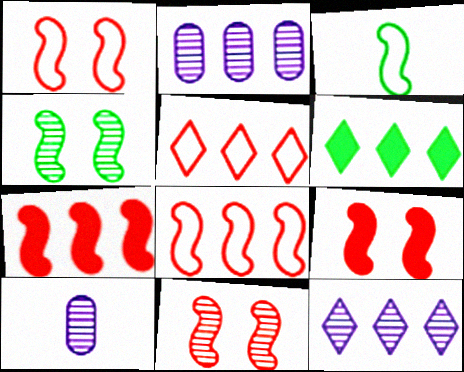[[1, 6, 10], 
[1, 9, 11], 
[2, 6, 8], 
[5, 6, 12]]